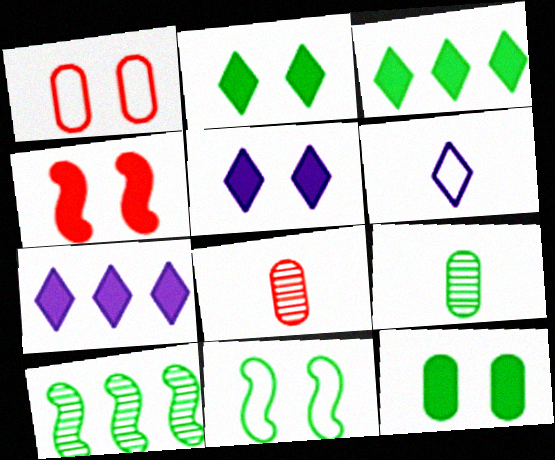[[3, 9, 11], 
[4, 5, 12], 
[7, 8, 11]]